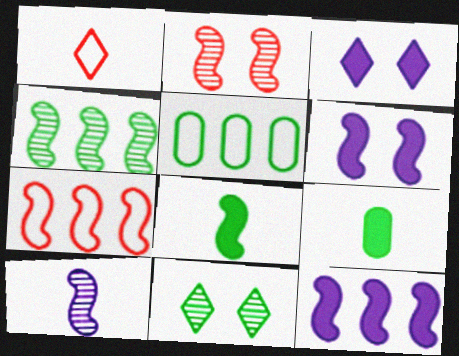[[1, 9, 10], 
[2, 4, 10], 
[4, 7, 12], 
[5, 8, 11]]